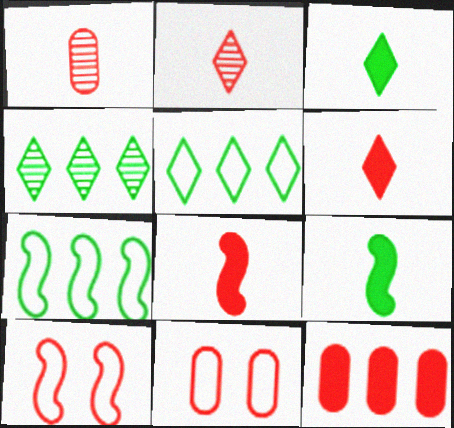[[1, 11, 12], 
[2, 10, 12]]